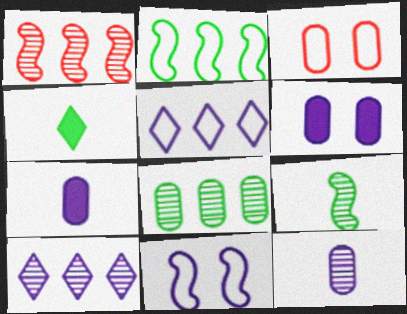[[1, 8, 10], 
[3, 7, 8], 
[7, 10, 11]]